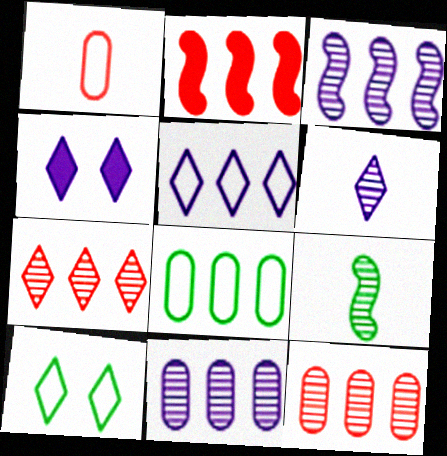[[4, 5, 6]]